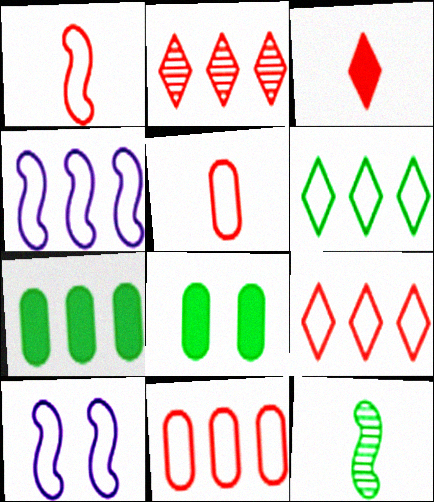[[2, 4, 7], 
[4, 6, 11], 
[5, 6, 10], 
[6, 8, 12]]